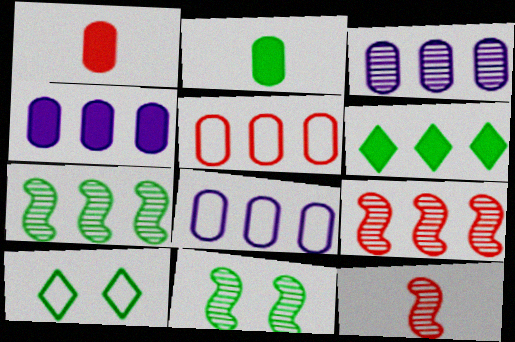[[2, 7, 10], 
[3, 4, 8], 
[4, 10, 12], 
[6, 8, 9]]